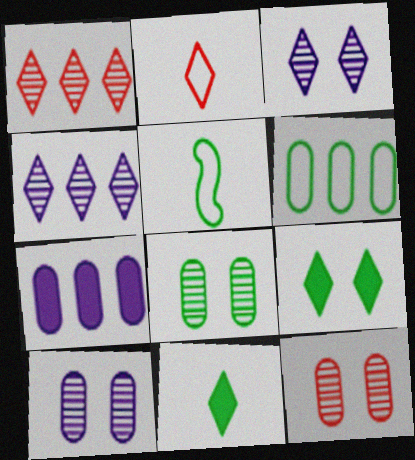[[2, 4, 9], 
[8, 10, 12]]